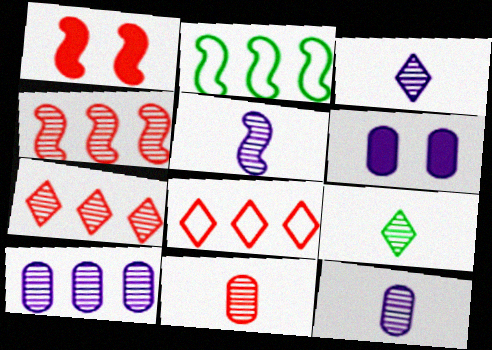[[1, 2, 5], 
[1, 8, 11], 
[3, 5, 12], 
[5, 9, 11]]